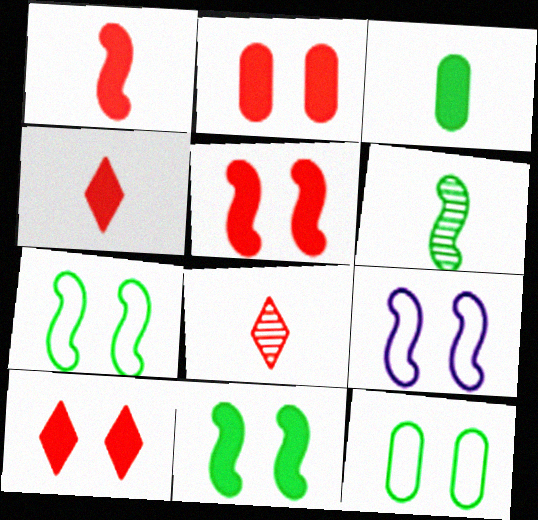[[2, 5, 10]]